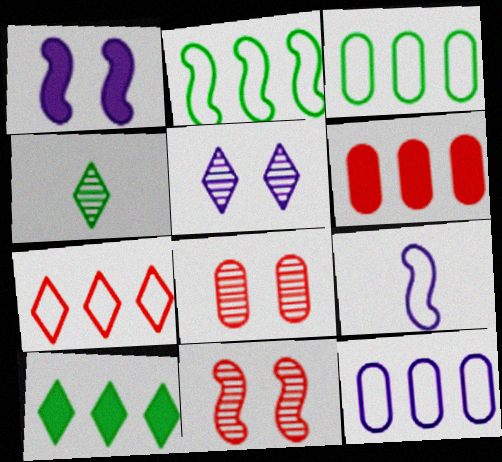[[2, 7, 12], 
[8, 9, 10]]